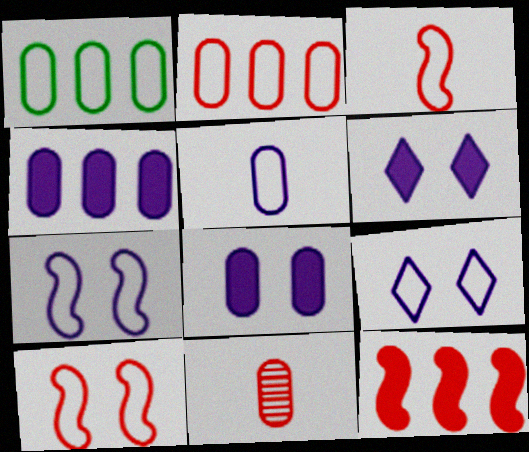[[1, 3, 9], 
[1, 8, 11]]